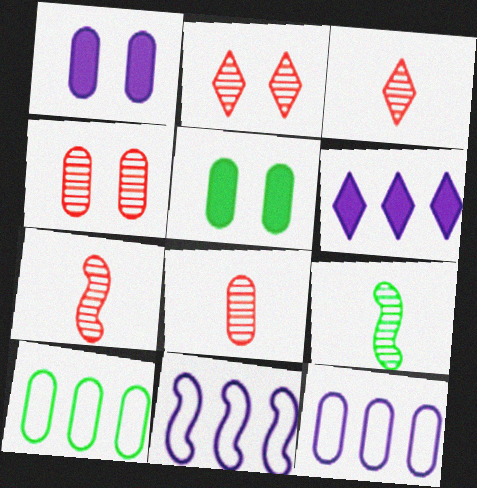[[1, 8, 10], 
[3, 5, 11], 
[3, 7, 8], 
[5, 8, 12]]